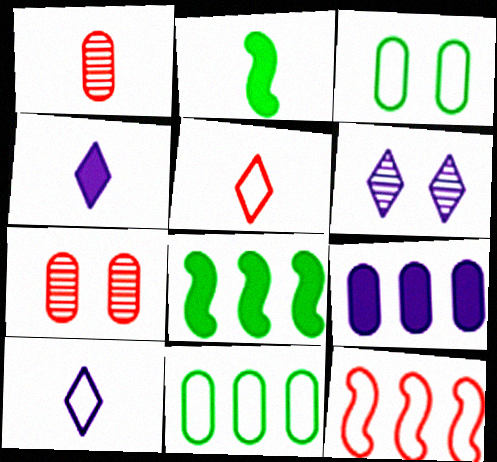[[1, 2, 10], 
[1, 3, 9], 
[3, 10, 12], 
[7, 8, 10]]